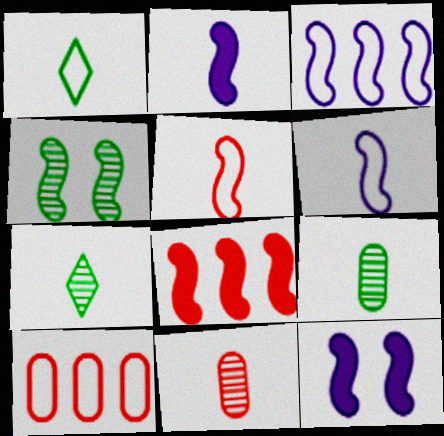[[1, 2, 11], 
[4, 6, 8], 
[7, 10, 12]]